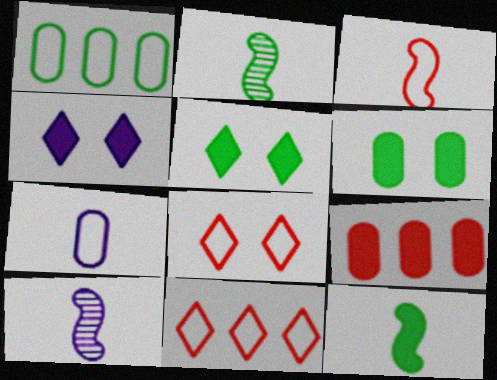[[1, 2, 5], 
[3, 10, 12], 
[4, 9, 12], 
[6, 10, 11]]